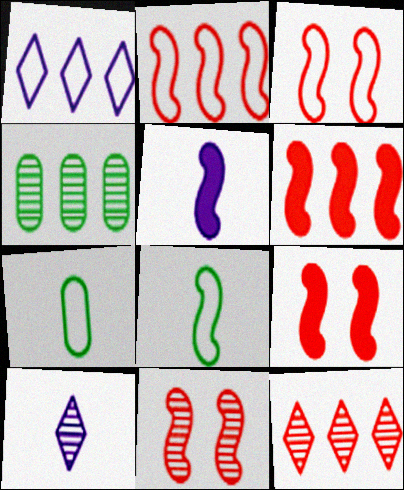[[1, 3, 7], 
[1, 4, 6], 
[3, 9, 11], 
[4, 10, 11]]